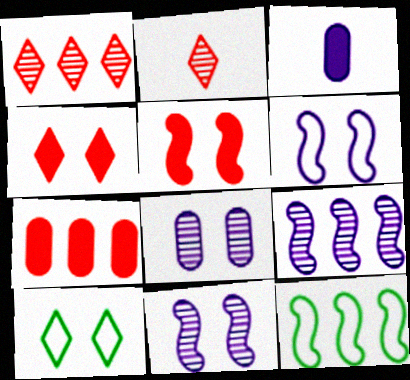[[5, 8, 10]]